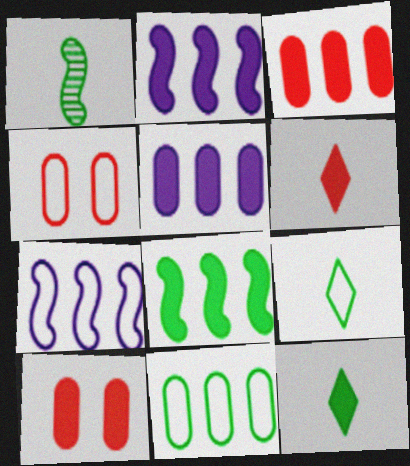[[2, 10, 12], 
[4, 7, 9]]